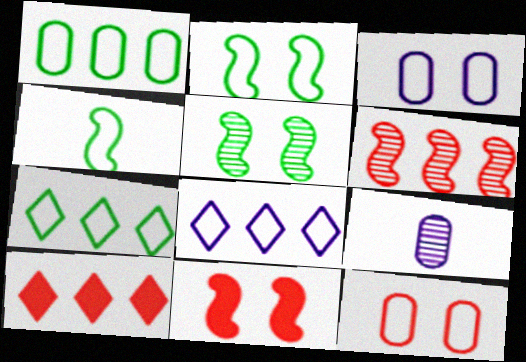[[2, 9, 10], 
[4, 8, 12], 
[7, 9, 11]]